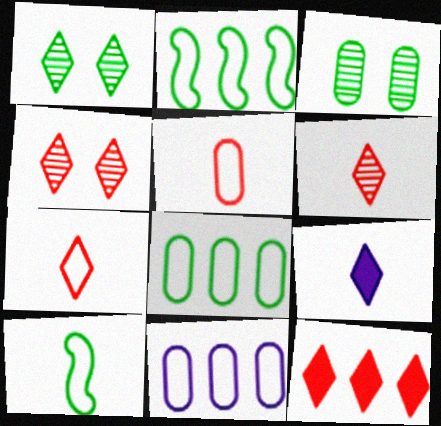[[4, 7, 12]]